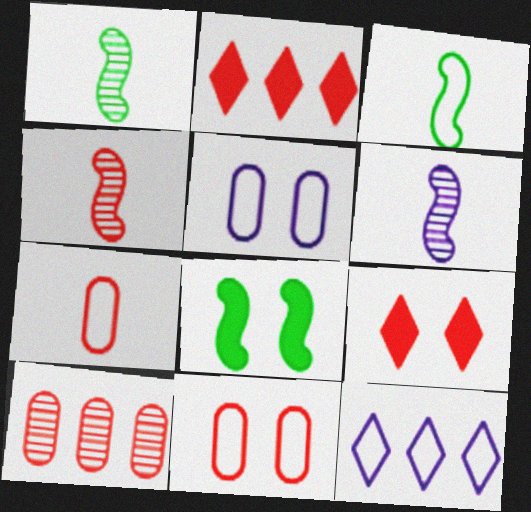[[1, 2, 5], 
[1, 4, 6], 
[2, 4, 11], 
[3, 11, 12]]